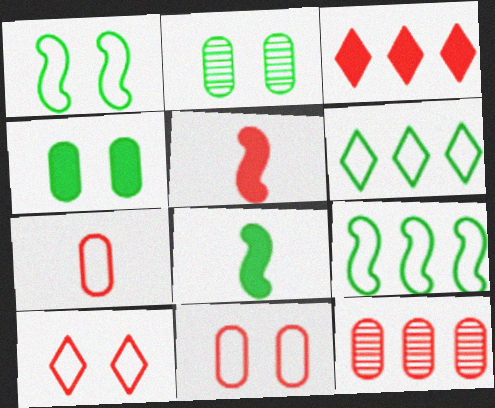[[2, 6, 8], 
[5, 10, 12]]